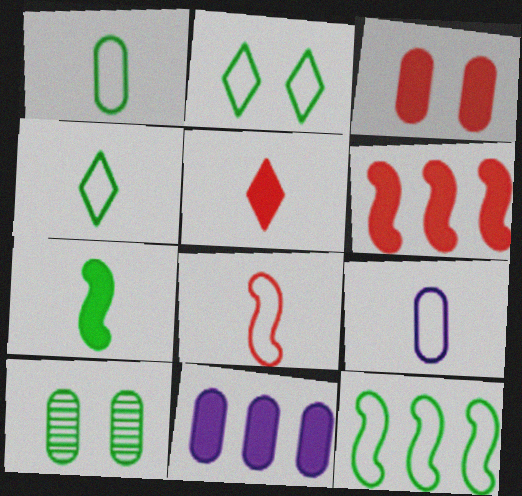[[1, 2, 12], 
[3, 5, 6], 
[4, 8, 9]]